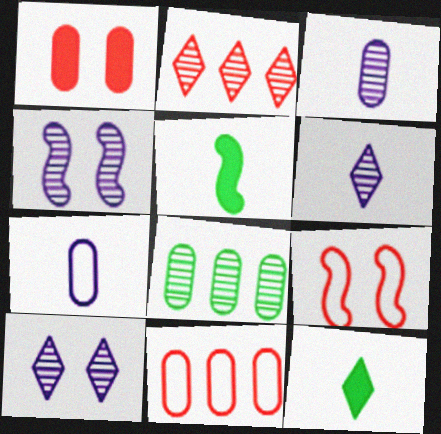[[1, 7, 8], 
[4, 11, 12], 
[5, 10, 11]]